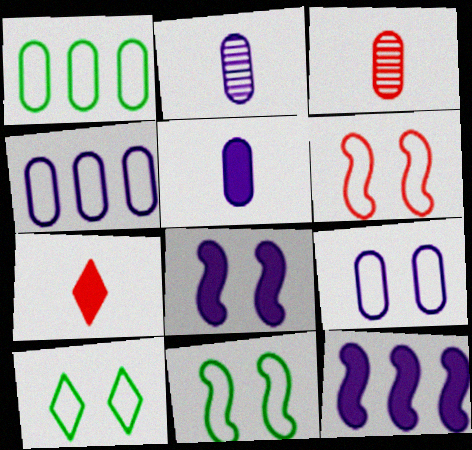[[3, 10, 12], 
[6, 9, 10]]